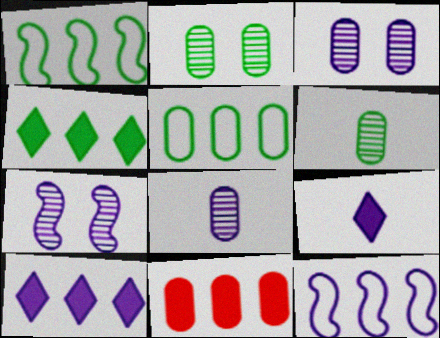[[3, 9, 12]]